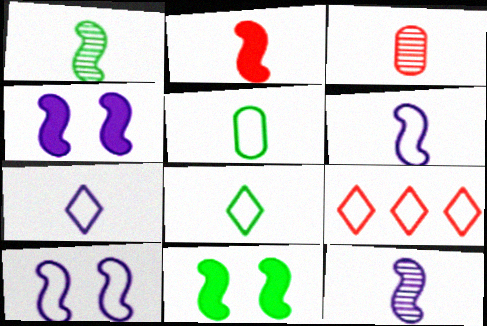[[1, 2, 6], 
[5, 9, 10]]